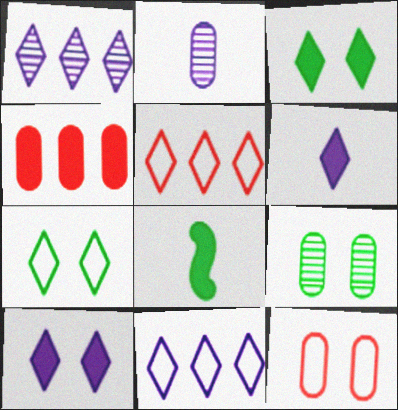[[1, 8, 12], 
[4, 8, 10]]